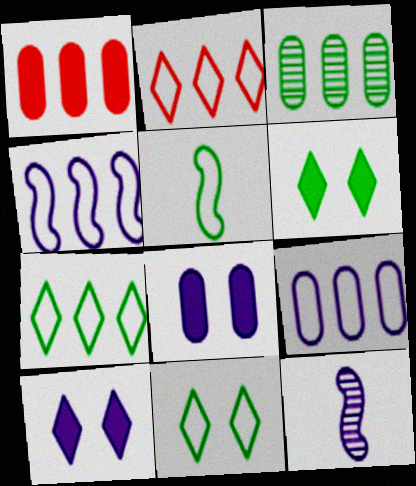[[1, 3, 9], 
[1, 11, 12], 
[3, 5, 6], 
[9, 10, 12]]